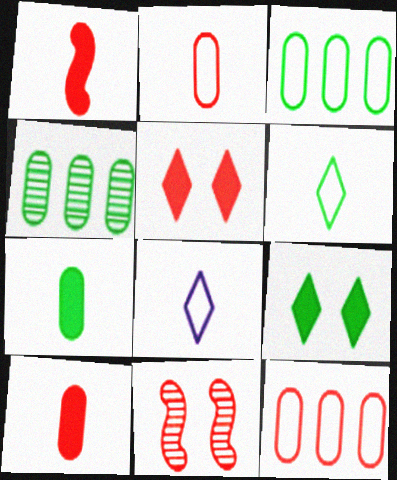[]